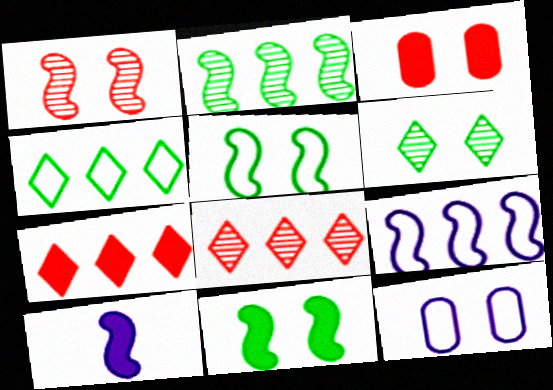[]